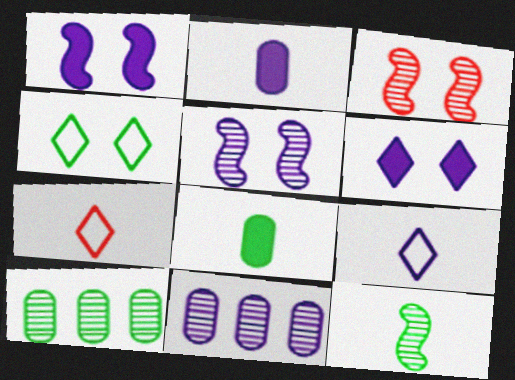[[1, 7, 10], 
[1, 9, 11], 
[2, 7, 12]]